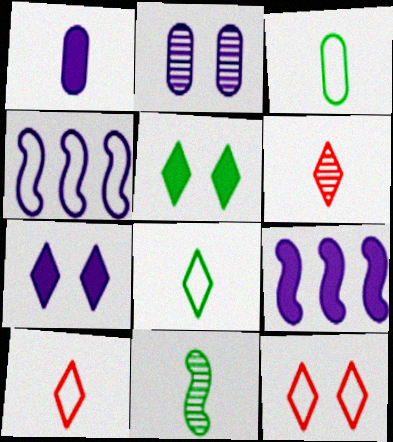[[1, 7, 9], 
[1, 10, 11], 
[3, 4, 12]]